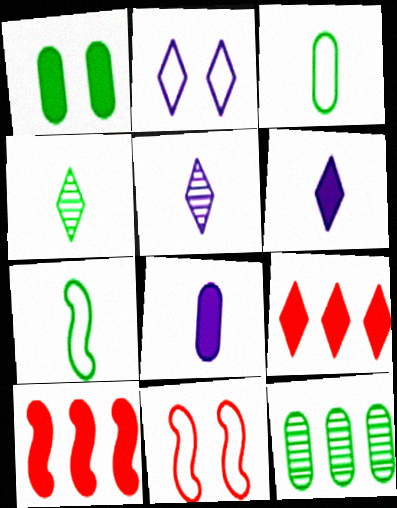[[1, 3, 12], 
[1, 6, 10], 
[2, 4, 9], 
[6, 11, 12]]